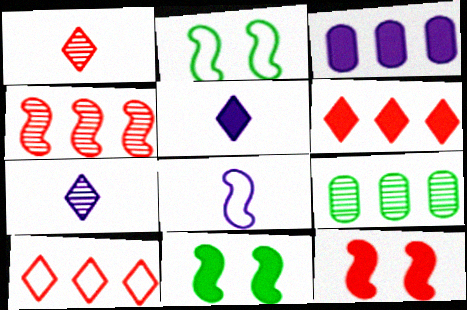[[1, 2, 3], 
[4, 8, 11]]